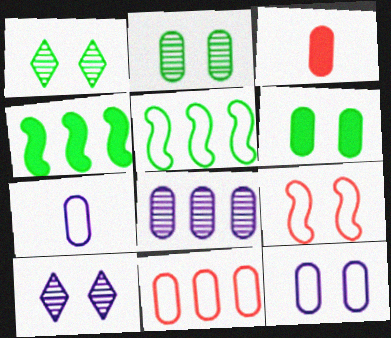[[3, 5, 10], 
[6, 9, 10]]